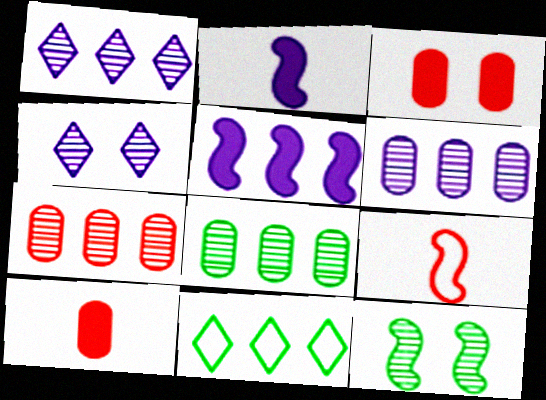[[5, 7, 11], 
[5, 9, 12], 
[6, 7, 8]]